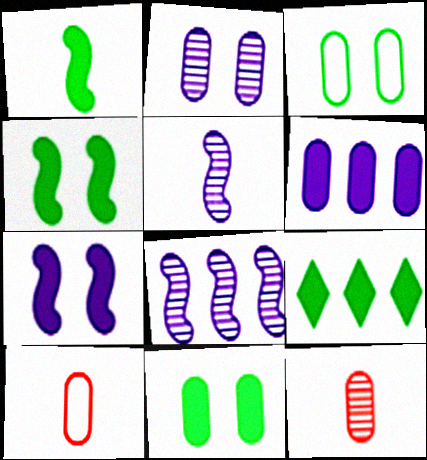[[1, 9, 11], 
[3, 6, 12]]